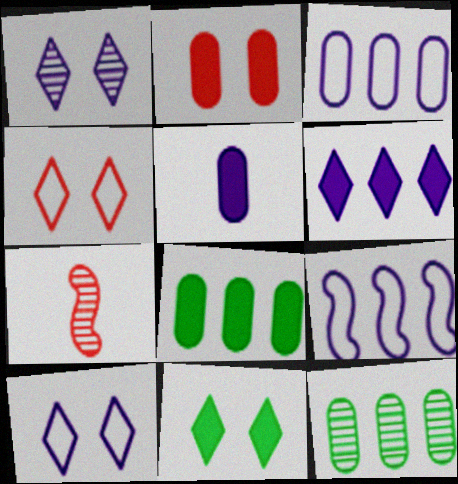[[1, 4, 11], 
[1, 5, 9], 
[1, 7, 12], 
[2, 5, 8], 
[3, 7, 11], 
[7, 8, 10]]